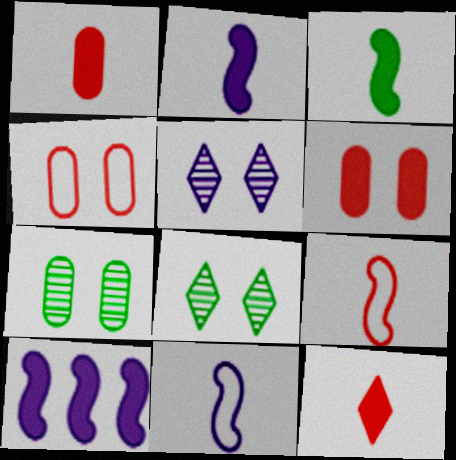[]